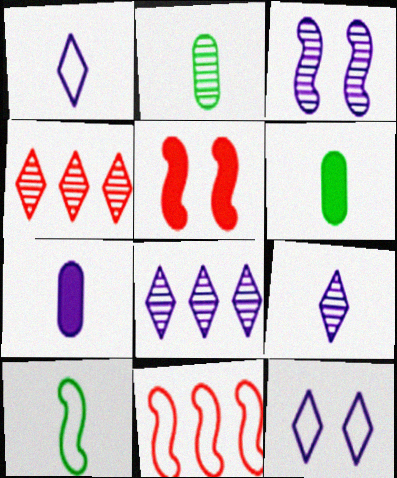[[2, 3, 4]]